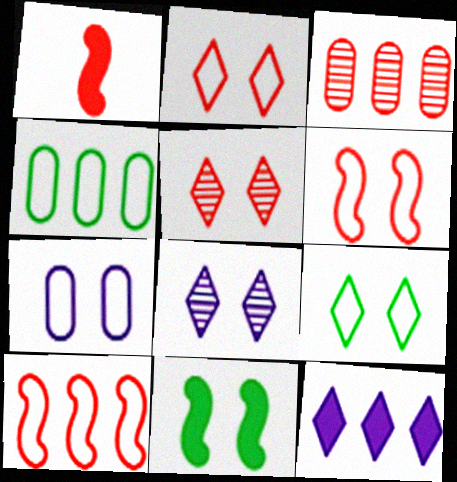[[1, 2, 3], 
[1, 4, 8], 
[5, 7, 11], 
[6, 7, 9]]